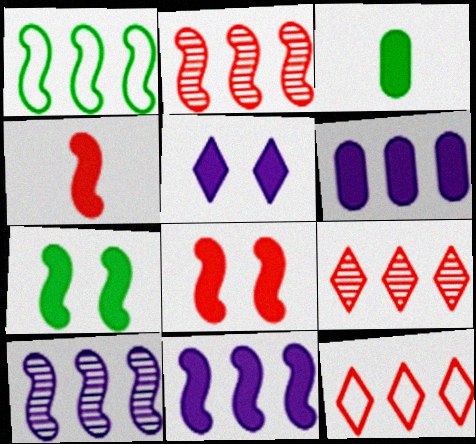[[1, 2, 11], 
[1, 6, 9], 
[4, 7, 11]]